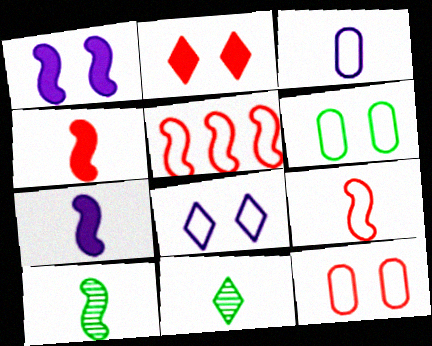[[1, 5, 10], 
[3, 4, 11], 
[7, 9, 10]]